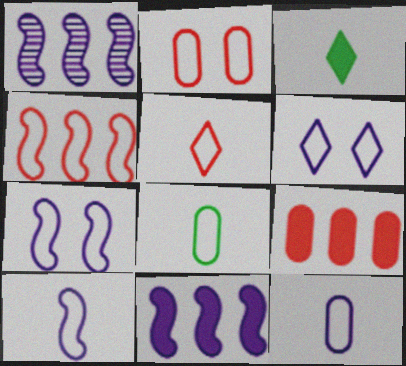[[1, 2, 3], 
[2, 4, 5], 
[4, 6, 8], 
[5, 8, 10]]